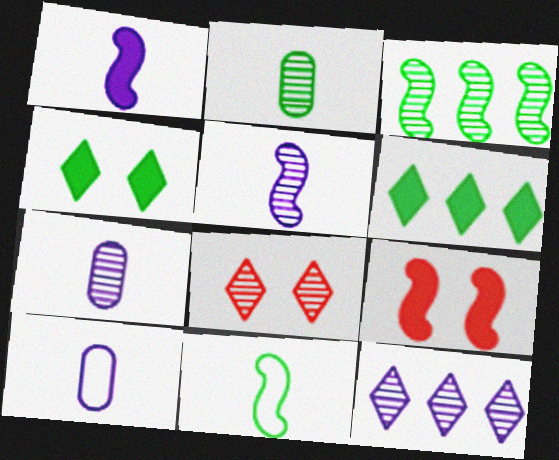[[3, 7, 8]]